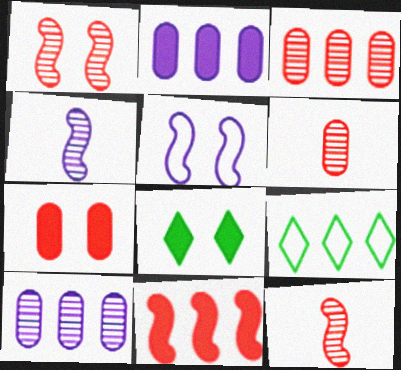[[4, 7, 9], 
[9, 10, 11]]